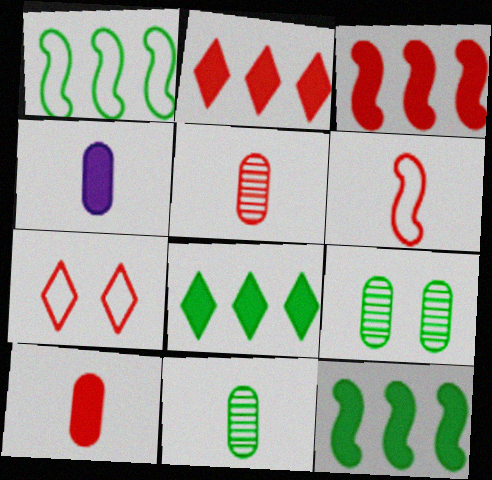[[3, 5, 7]]